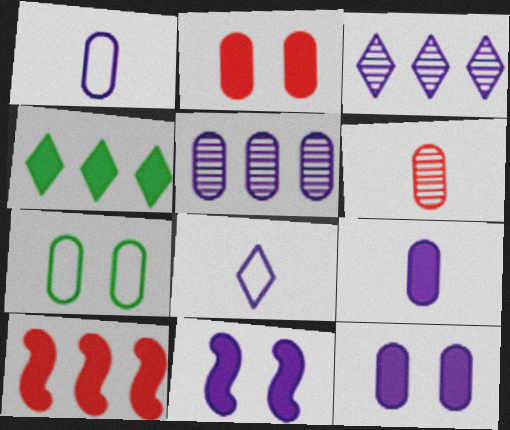[[1, 3, 11], 
[1, 5, 12], 
[5, 8, 11]]